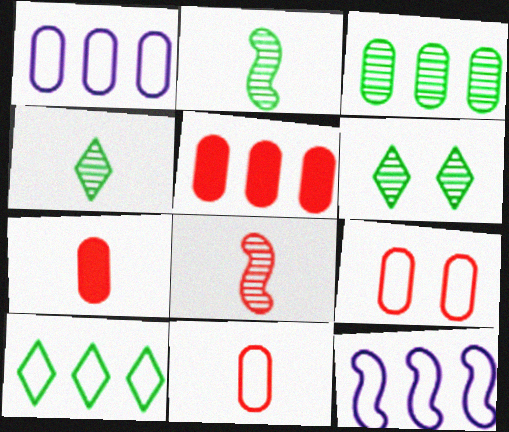[[1, 3, 5], 
[2, 3, 6], 
[6, 7, 12]]